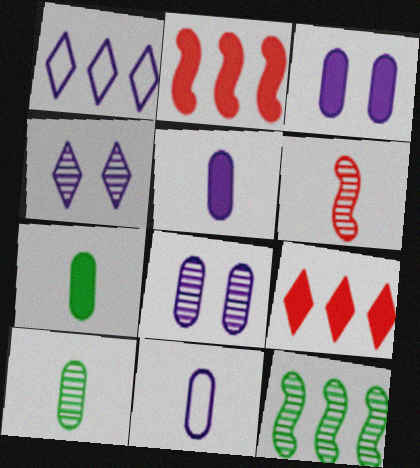[]